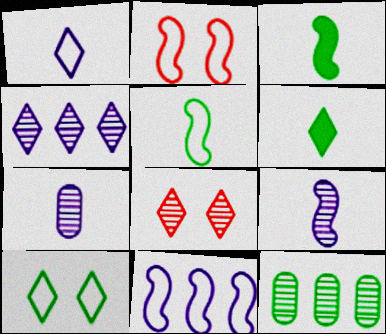[[2, 5, 11], 
[3, 10, 12], 
[8, 9, 12]]